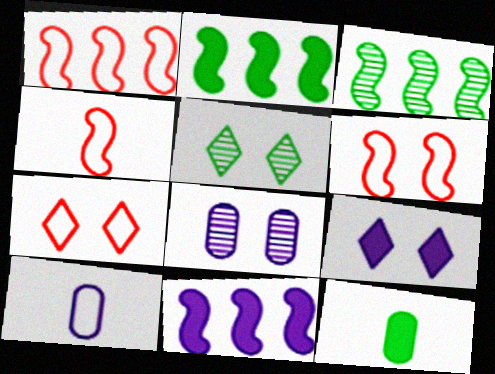[[1, 3, 11], 
[1, 4, 6], 
[5, 7, 9]]